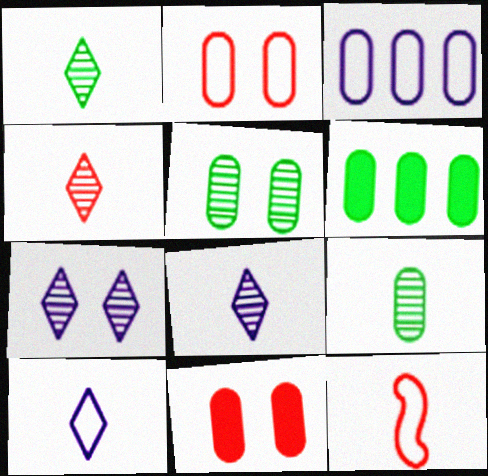[[1, 4, 8], 
[3, 9, 11], 
[6, 7, 12]]